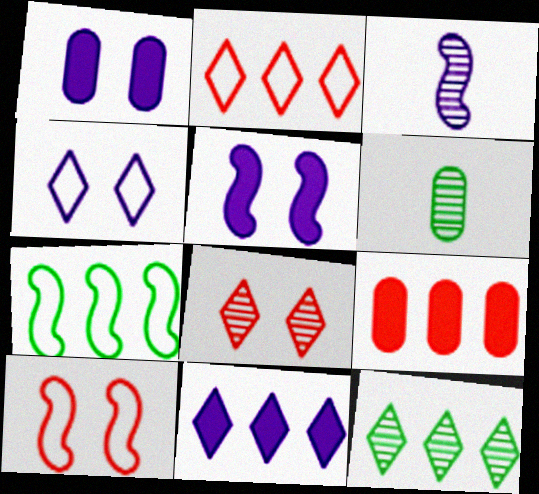[[2, 5, 6], 
[2, 11, 12], 
[6, 10, 11]]